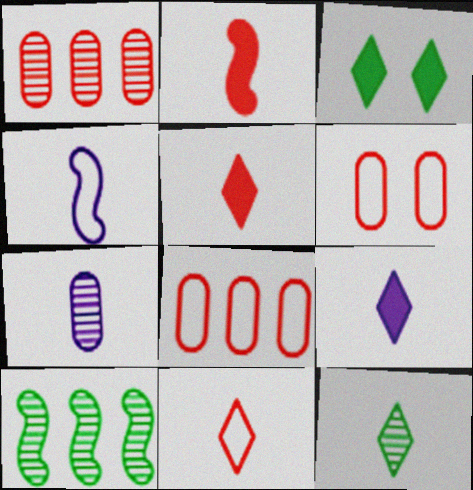[[1, 3, 4], 
[4, 7, 9], 
[6, 9, 10], 
[9, 11, 12]]